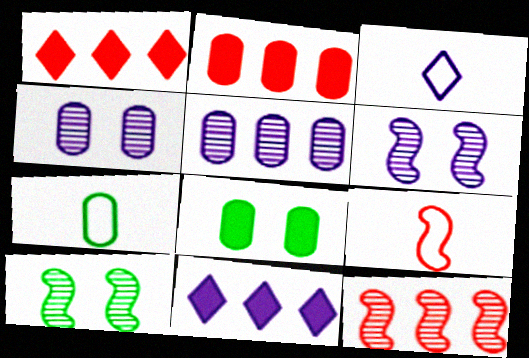[[1, 6, 7], 
[2, 3, 10], 
[2, 4, 7], 
[3, 7, 9], 
[3, 8, 12]]